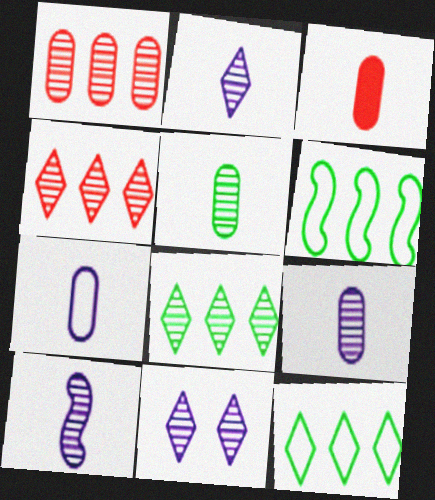[[2, 9, 10], 
[3, 5, 7], 
[3, 6, 11]]